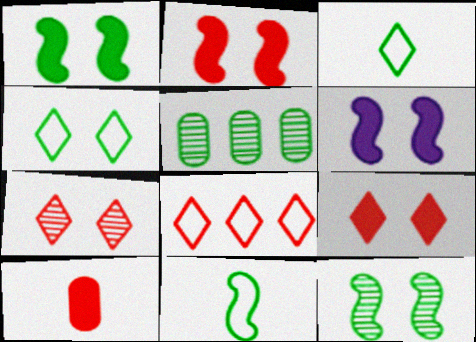[[1, 2, 6], 
[1, 3, 5]]